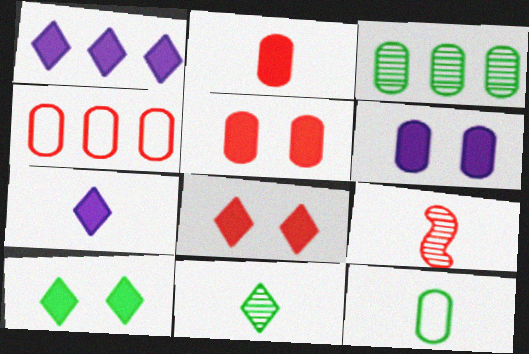[[4, 8, 9], 
[7, 9, 12]]